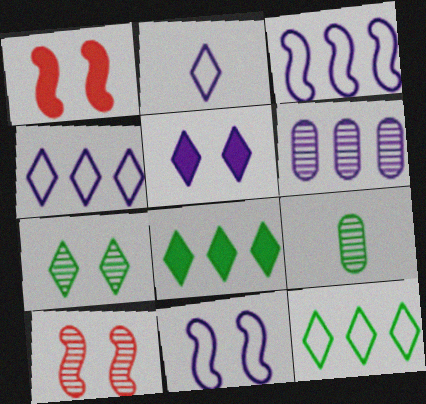[[1, 4, 9]]